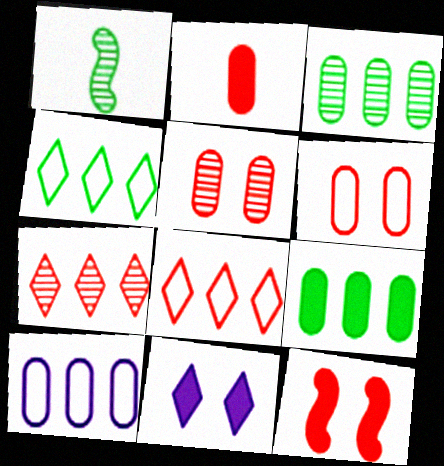[]